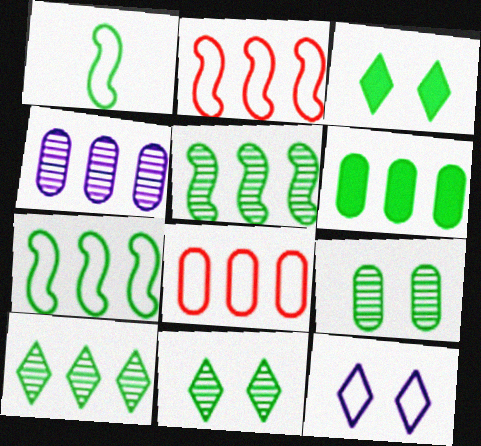[[1, 6, 11], 
[1, 8, 12], 
[4, 6, 8], 
[6, 7, 10]]